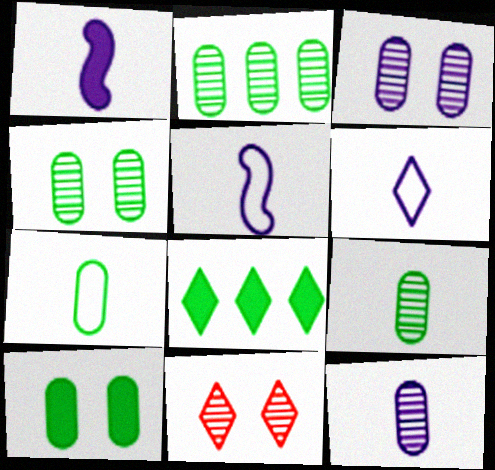[[1, 6, 12], 
[2, 4, 9], 
[2, 7, 10], 
[6, 8, 11]]